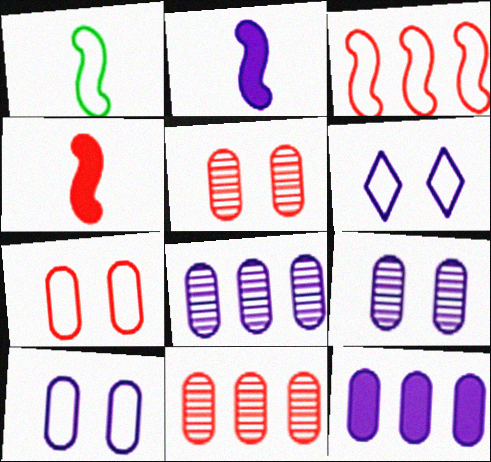[[2, 6, 8]]